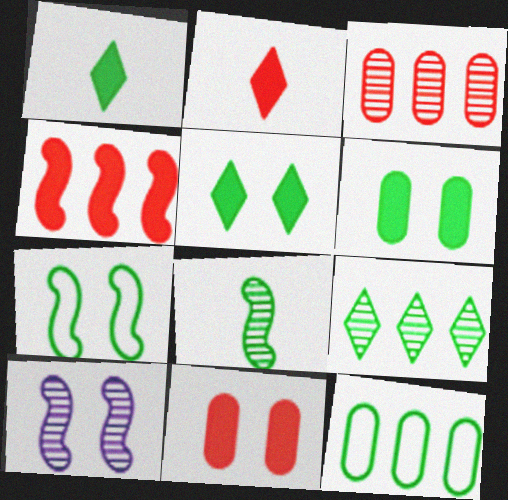[[2, 4, 11], 
[2, 10, 12], 
[5, 8, 12]]